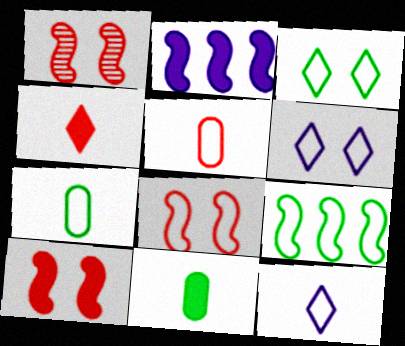[[1, 8, 10], 
[3, 7, 9], 
[5, 6, 9]]